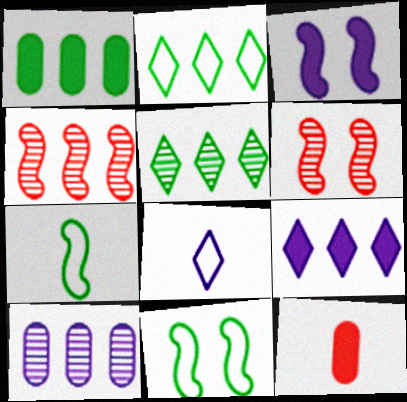[[1, 6, 8], 
[3, 4, 7], 
[3, 6, 11], 
[3, 8, 10], 
[4, 5, 10]]